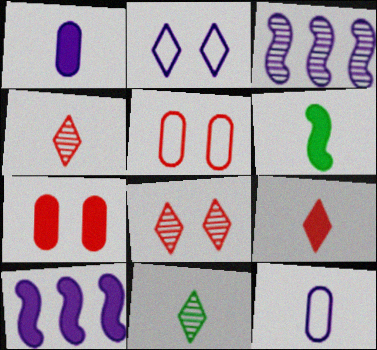[[1, 2, 3], 
[1, 6, 9], 
[4, 6, 12], 
[5, 10, 11]]